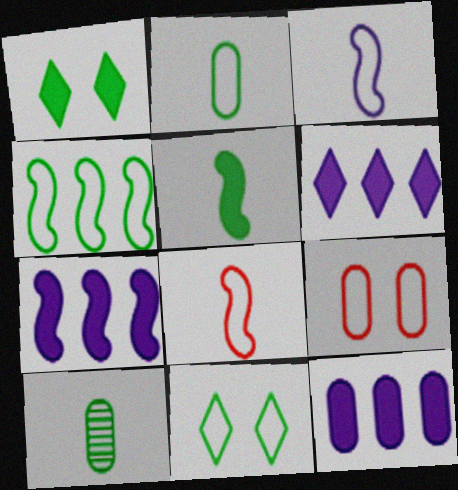[[1, 4, 10], 
[2, 4, 11], 
[6, 7, 12], 
[9, 10, 12]]